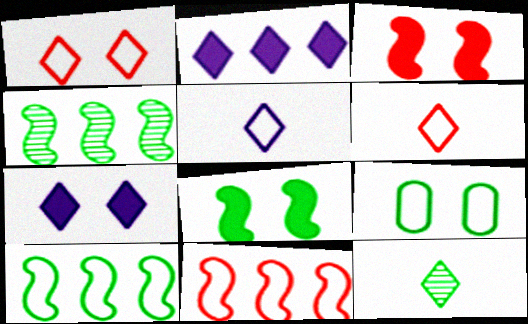[[1, 2, 12], 
[5, 9, 11]]